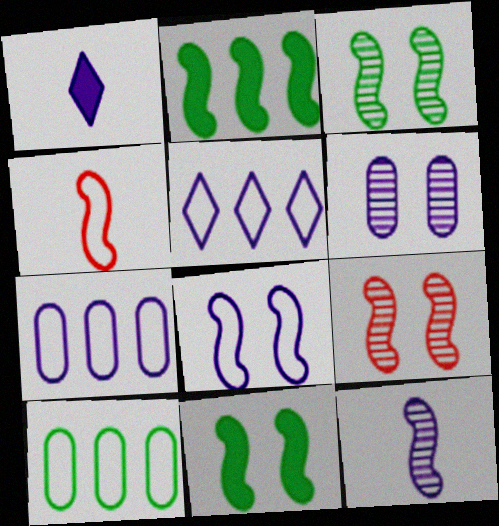[[1, 9, 10], 
[8, 9, 11]]